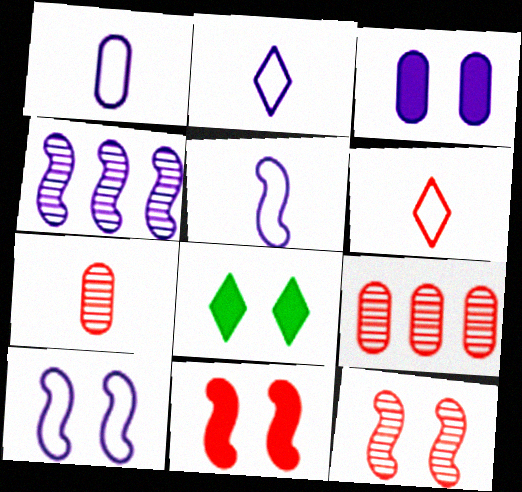[[1, 2, 5], 
[2, 3, 4], 
[3, 8, 11], 
[5, 8, 9], 
[6, 9, 11]]